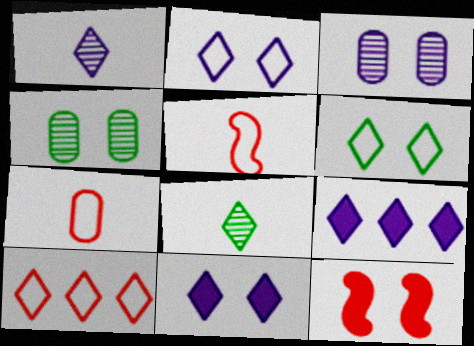[[1, 2, 9], 
[2, 4, 12], 
[3, 6, 12], 
[4, 5, 9], 
[8, 10, 11]]